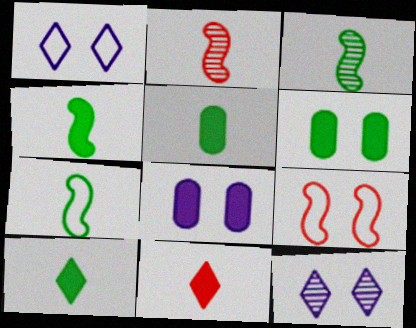[[3, 4, 7], 
[4, 5, 10], 
[6, 9, 12]]